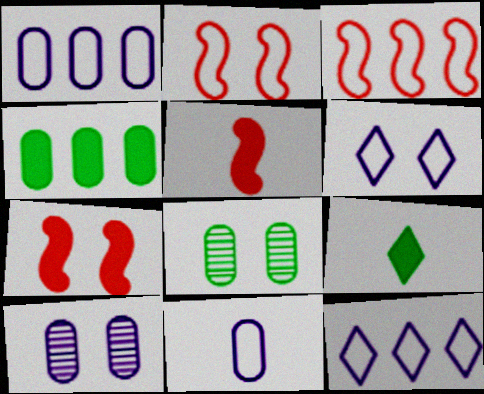[[3, 9, 10], 
[5, 8, 12], 
[6, 7, 8]]